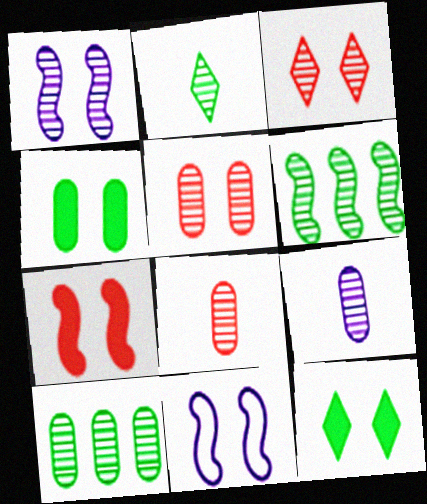[[3, 4, 11], 
[3, 6, 9], 
[5, 9, 10], 
[5, 11, 12]]